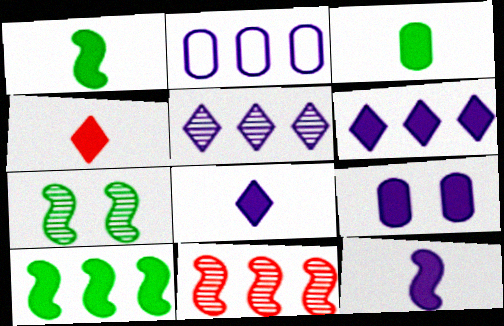[[2, 4, 7], 
[3, 4, 12], 
[4, 9, 10], 
[6, 9, 12]]